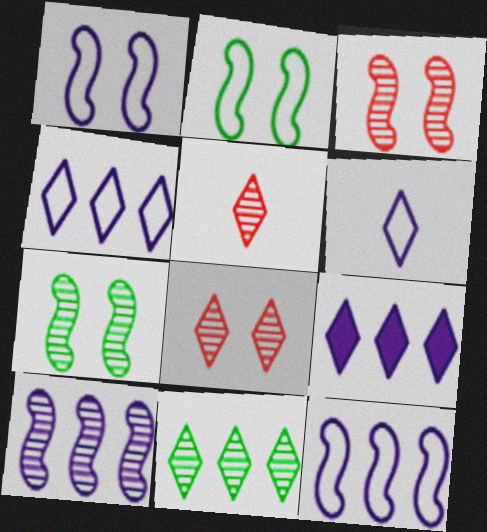[]